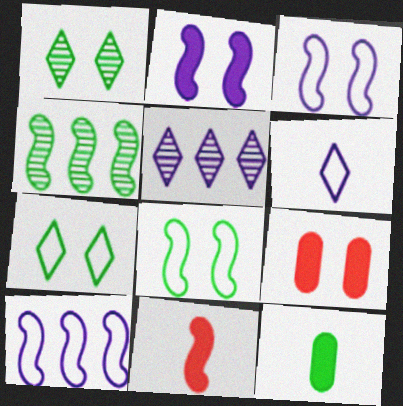[[1, 3, 9], 
[3, 4, 11], 
[4, 6, 9], 
[4, 7, 12]]